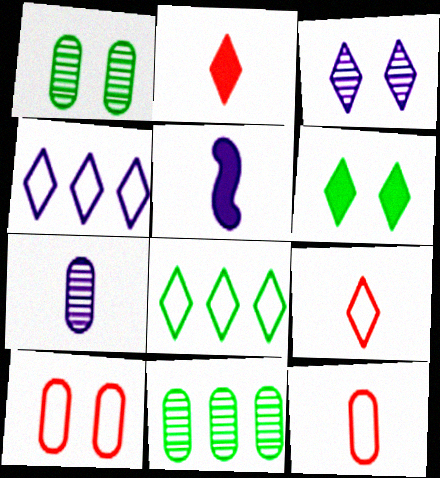[[2, 3, 8]]